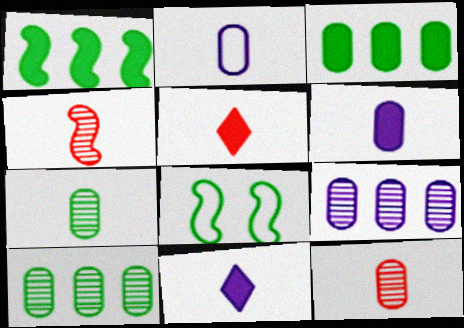[[5, 8, 9]]